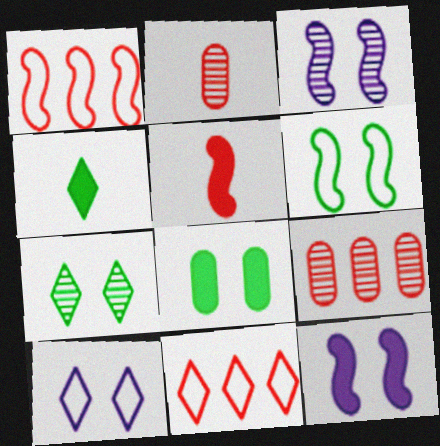[[6, 7, 8]]